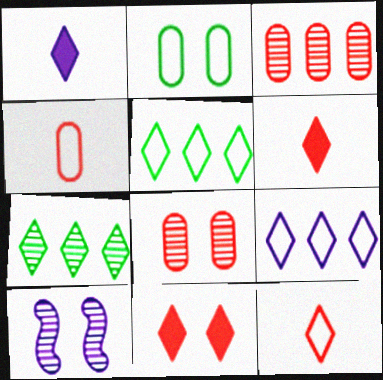[[2, 10, 11]]